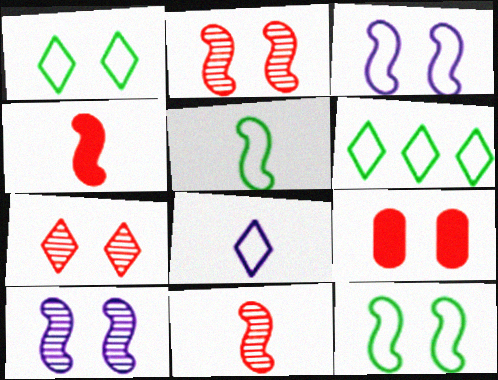[[1, 9, 10]]